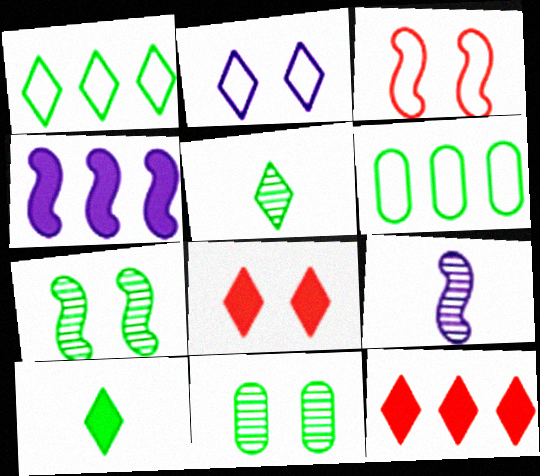[[2, 5, 12], 
[6, 7, 10], 
[6, 8, 9]]